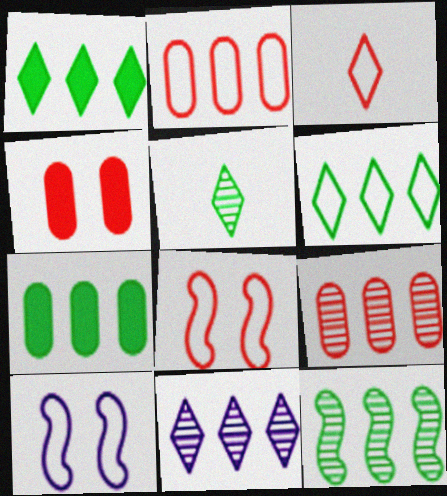[[2, 3, 8], 
[6, 7, 12], 
[9, 11, 12]]